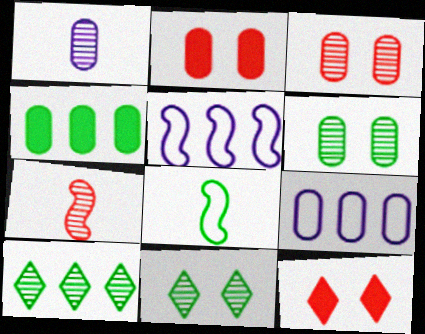[[4, 8, 11]]